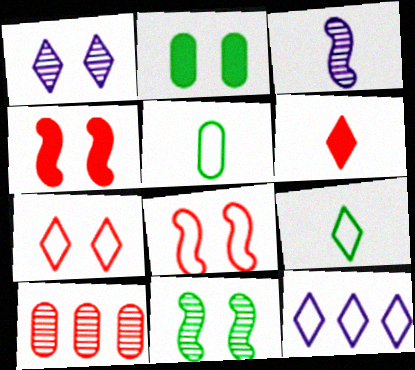[[1, 2, 8], 
[3, 5, 6], 
[5, 8, 12], 
[6, 8, 10], 
[7, 9, 12]]